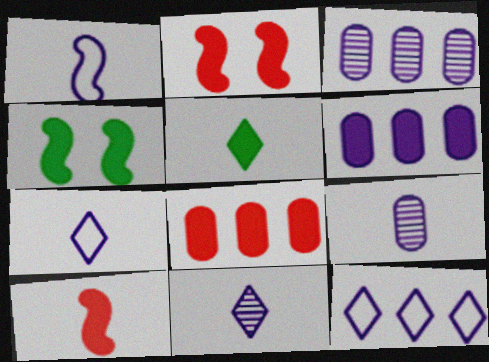[[2, 5, 6]]